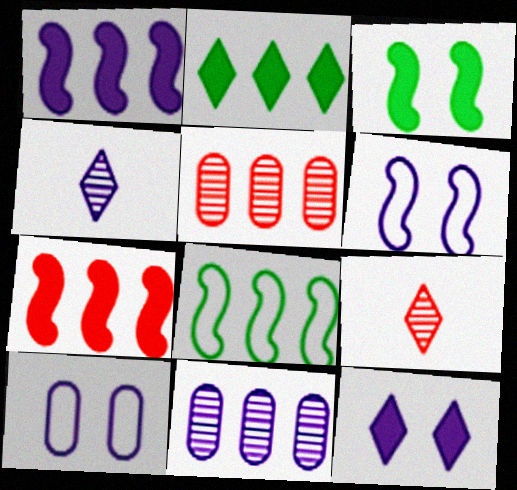[[1, 4, 10]]